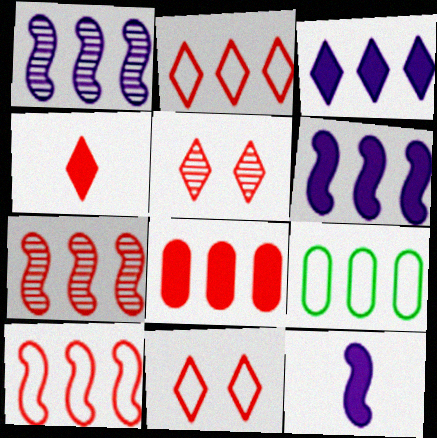[[2, 4, 5], 
[2, 7, 8], 
[3, 7, 9], 
[5, 9, 12]]